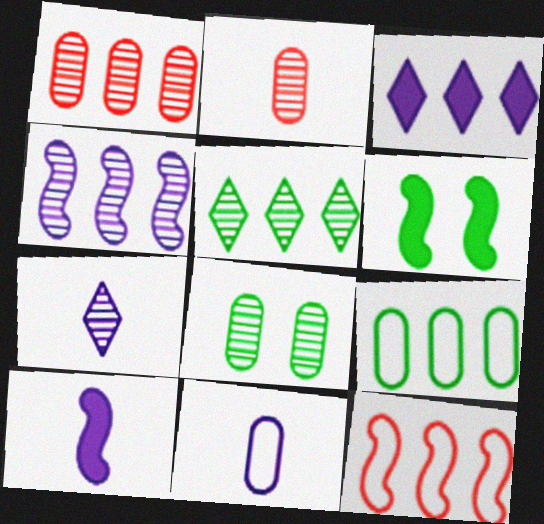[[1, 4, 5], 
[7, 10, 11]]